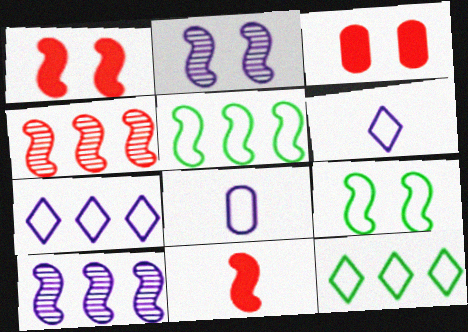[[1, 2, 9], 
[2, 5, 11], 
[9, 10, 11]]